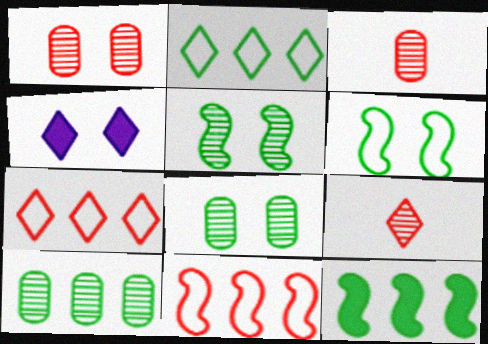[[1, 4, 6], 
[2, 4, 9], 
[2, 10, 12]]